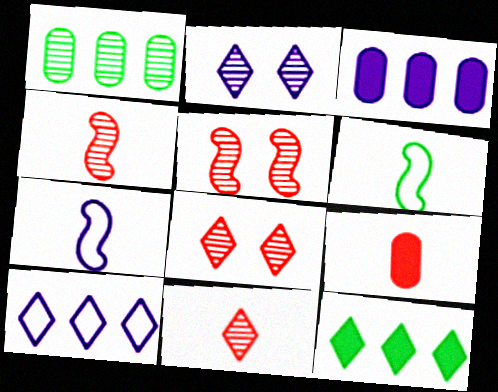[[1, 2, 4], 
[2, 3, 7], 
[3, 6, 8]]